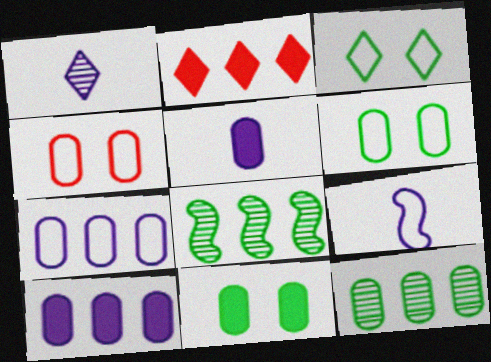[[1, 2, 3], 
[1, 5, 9], 
[2, 7, 8], 
[4, 5, 12]]